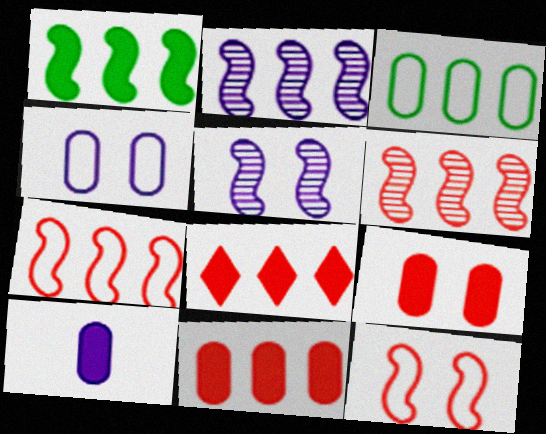[[1, 2, 7], 
[2, 3, 8]]